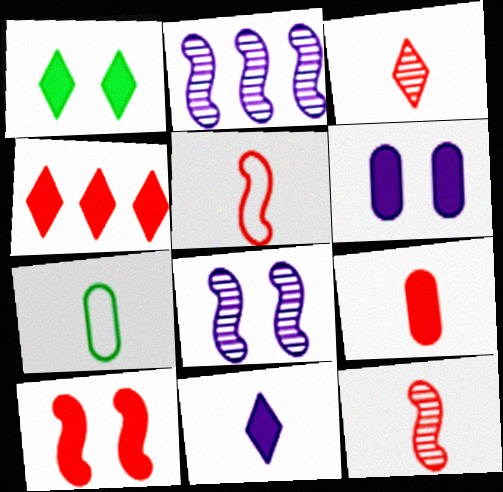[[1, 4, 11], 
[1, 6, 10], 
[3, 5, 9], 
[4, 7, 8], 
[4, 9, 10], 
[7, 11, 12]]